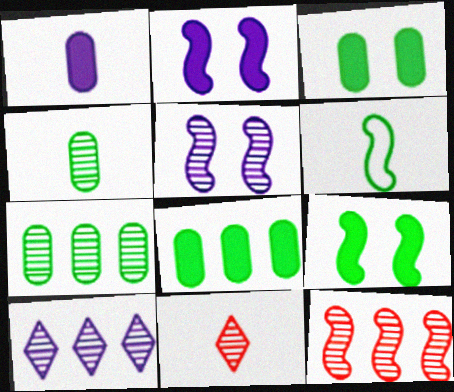[[1, 6, 11], 
[2, 6, 12], 
[5, 7, 11], 
[7, 10, 12]]